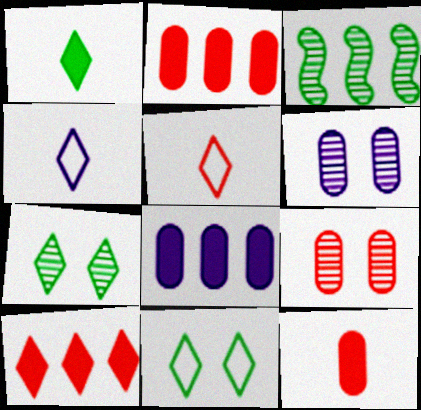[[4, 7, 10]]